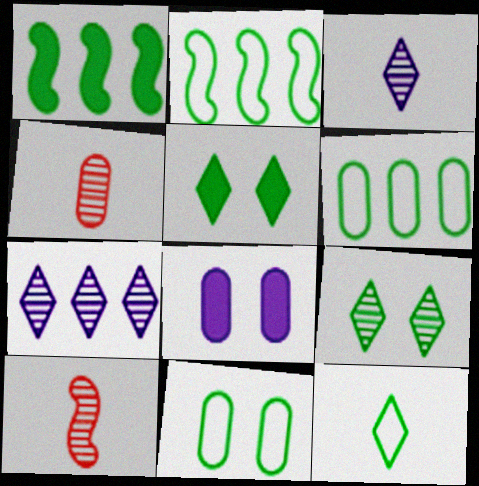[[2, 11, 12], 
[4, 6, 8]]